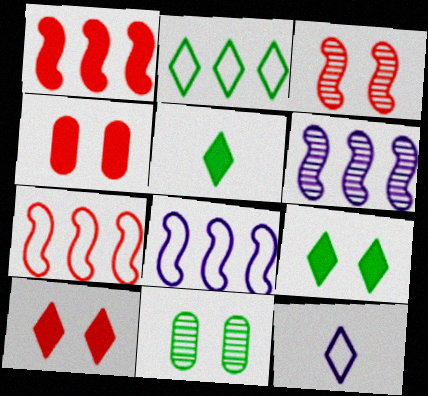[[1, 11, 12]]